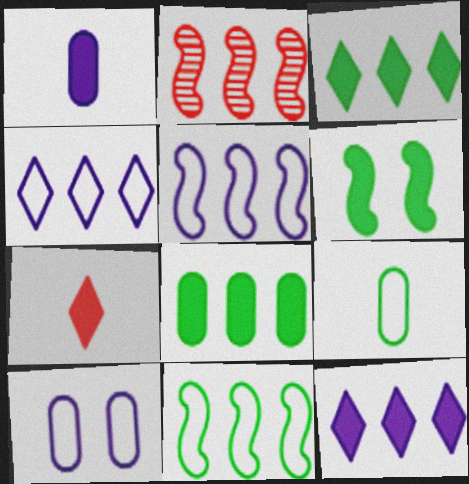[[2, 4, 8]]